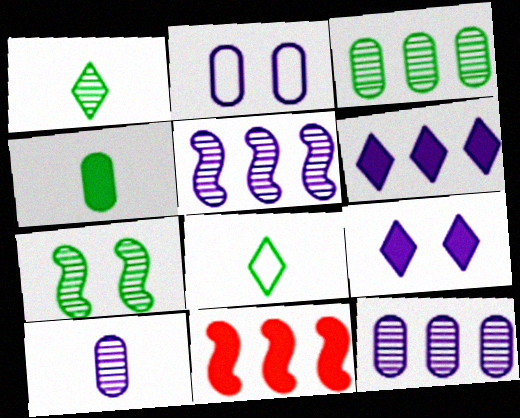[[1, 2, 11], 
[1, 3, 7], 
[4, 9, 11]]